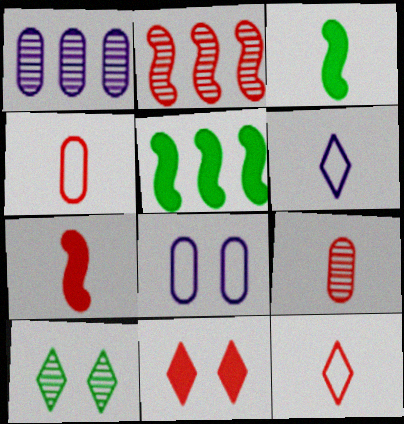[[2, 4, 11], 
[3, 6, 9], 
[7, 9, 12]]